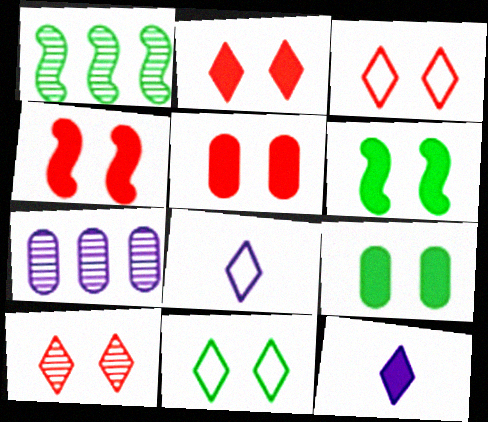[[1, 5, 8], 
[2, 3, 10], 
[2, 4, 5]]